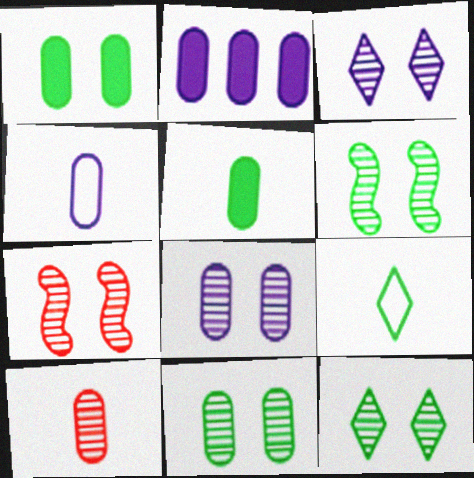[[2, 4, 8], 
[2, 7, 9], 
[3, 7, 11], 
[4, 5, 10], 
[6, 11, 12], 
[7, 8, 12]]